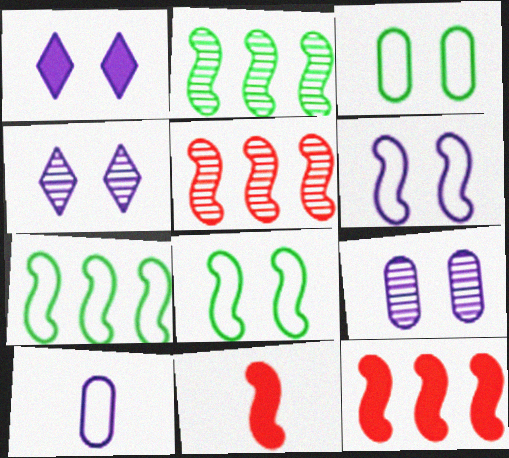[[1, 6, 9], 
[2, 6, 11]]